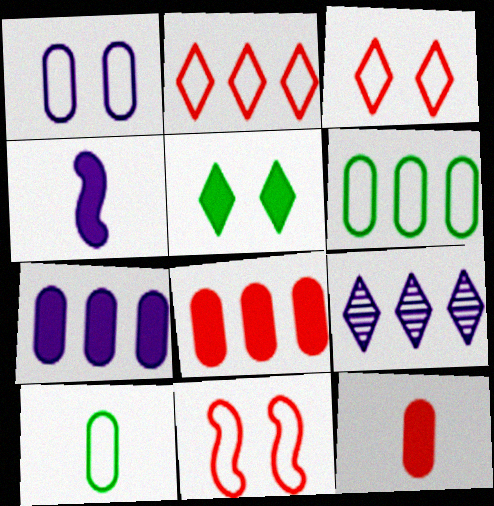[[1, 4, 9], 
[4, 5, 8]]